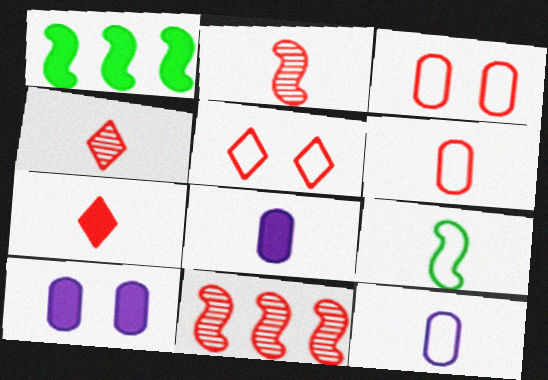[[1, 7, 10], 
[2, 6, 7], 
[3, 7, 11], 
[4, 8, 9]]